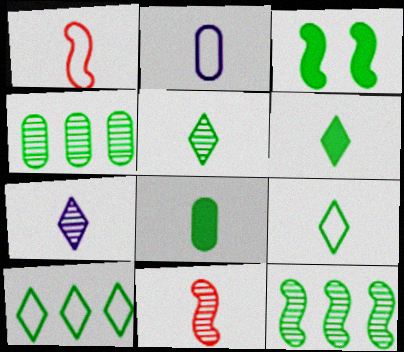[[1, 2, 9], 
[1, 7, 8], 
[2, 6, 11], 
[3, 4, 9], 
[5, 6, 9]]